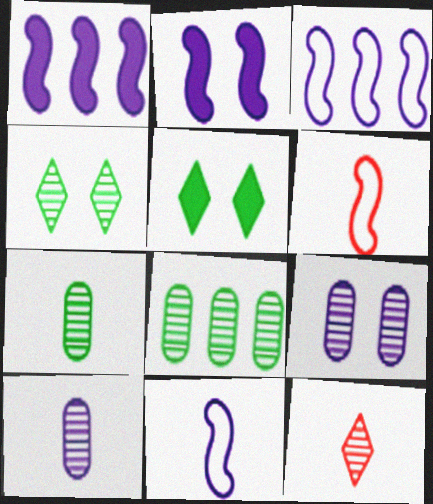[]